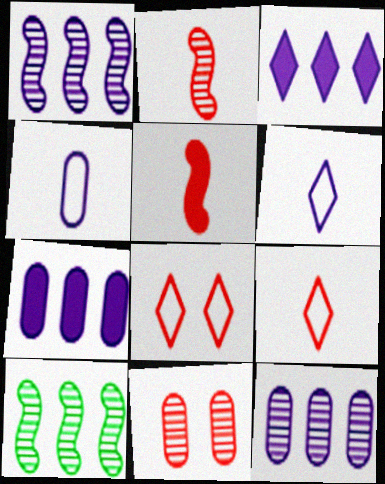[]